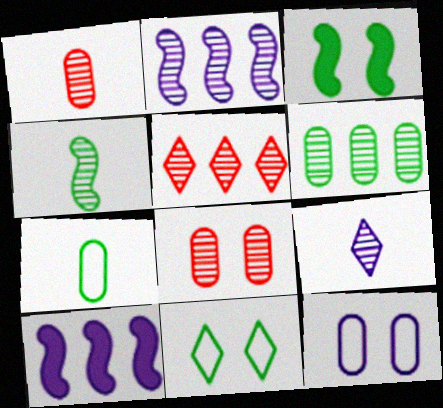[[1, 4, 9], 
[1, 10, 11], 
[2, 5, 6], 
[9, 10, 12]]